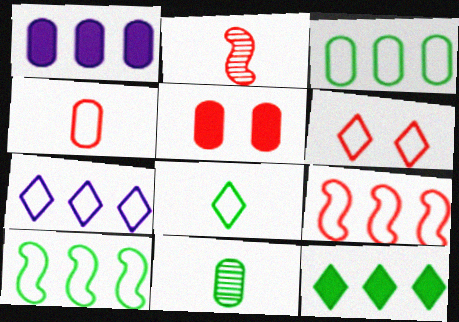[[3, 7, 9], 
[4, 6, 9], 
[6, 7, 8]]